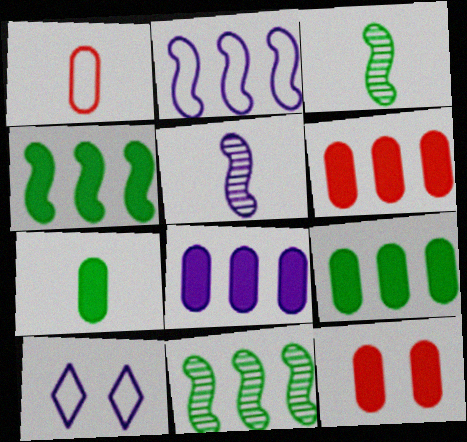[[3, 6, 10], 
[5, 8, 10], 
[6, 8, 9], 
[7, 8, 12]]